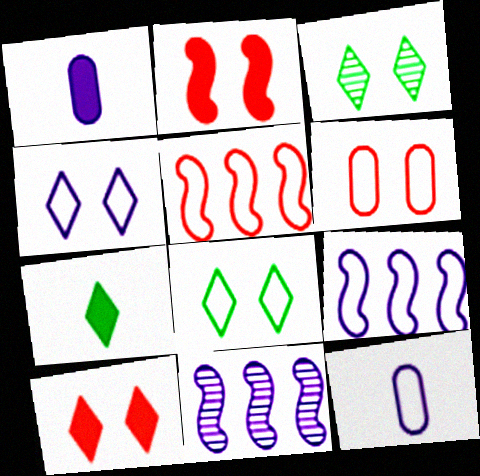[[1, 3, 5], 
[1, 4, 11], 
[3, 4, 10], 
[4, 9, 12], 
[5, 8, 12], 
[6, 7, 11]]